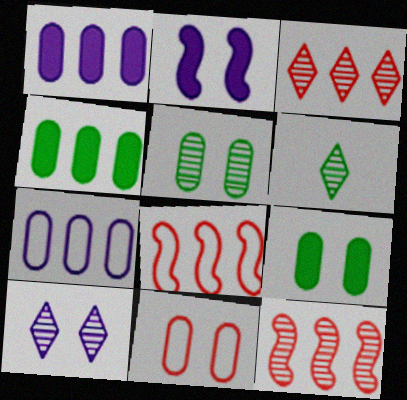[[3, 6, 10]]